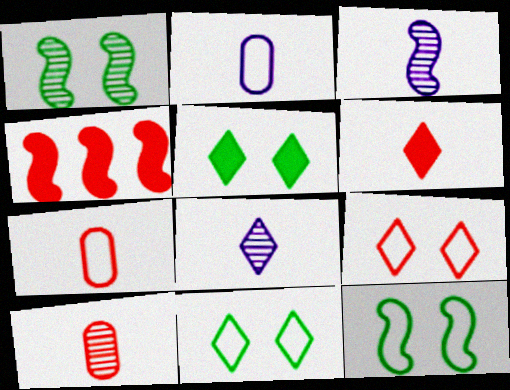[[3, 4, 12], 
[4, 9, 10]]